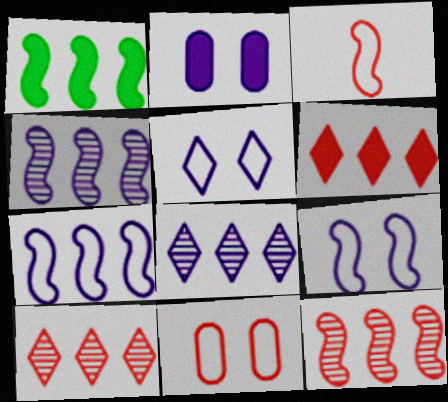[[1, 7, 12]]